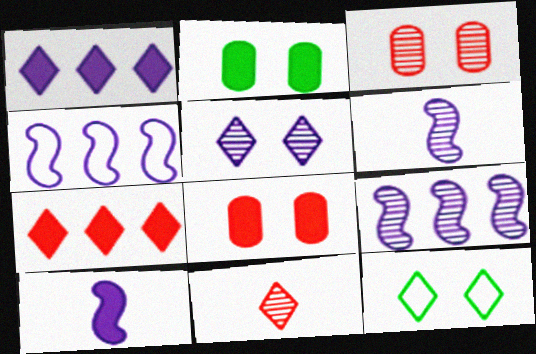[[1, 11, 12], 
[2, 4, 11], 
[2, 7, 10]]